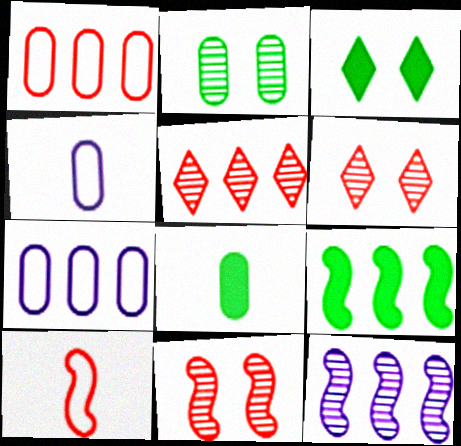[[3, 8, 9], 
[4, 6, 9], 
[5, 7, 9]]